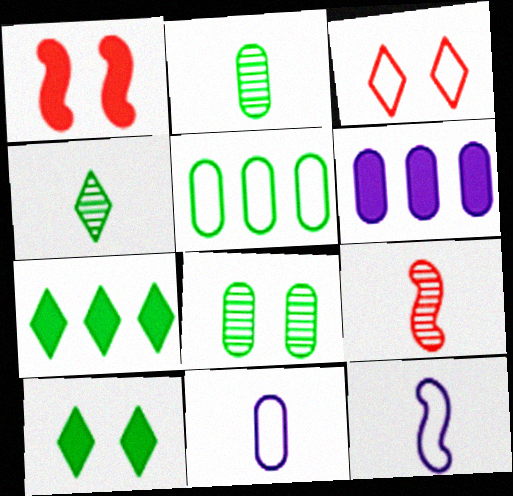[[3, 5, 12]]